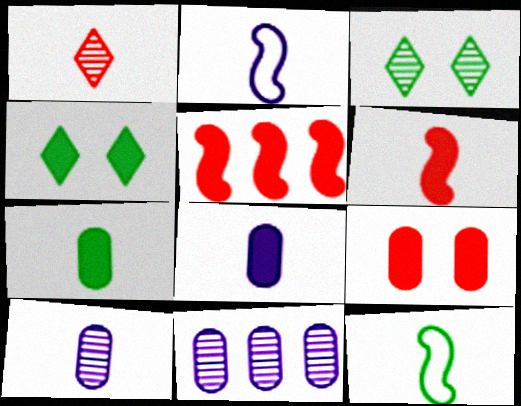[[1, 2, 7], 
[1, 8, 12], 
[4, 5, 8]]